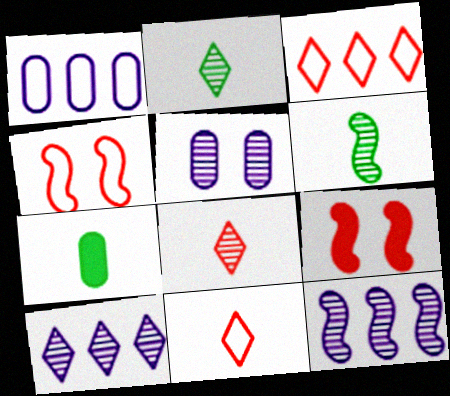[[1, 2, 9], 
[4, 7, 10]]